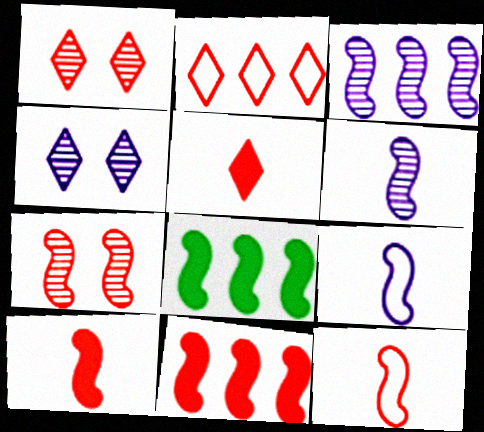[[1, 2, 5], 
[7, 8, 9], 
[7, 11, 12]]